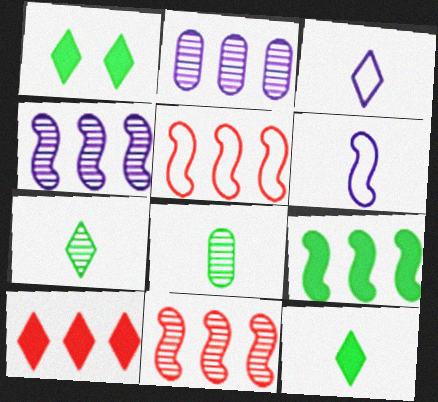[[4, 5, 9]]